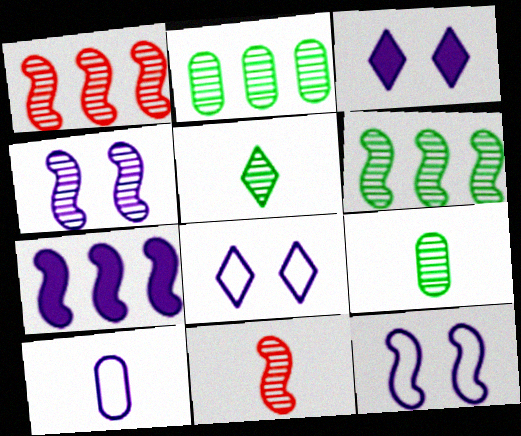[[4, 6, 11]]